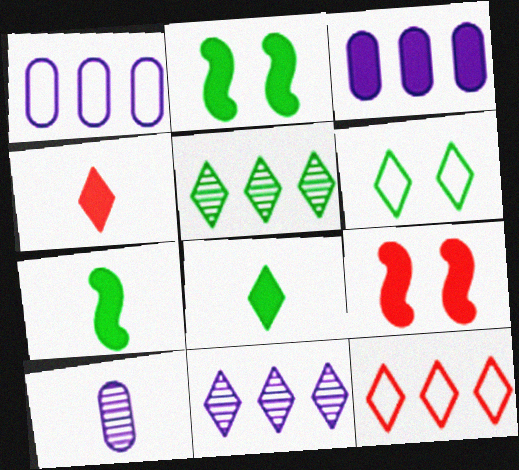[[2, 3, 4], 
[2, 10, 12], 
[3, 8, 9], 
[4, 6, 11], 
[5, 6, 8]]